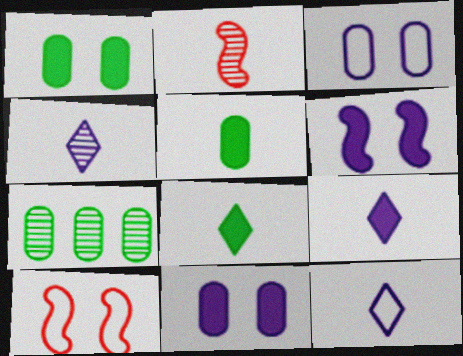[[2, 5, 12], 
[4, 9, 12], 
[7, 9, 10]]